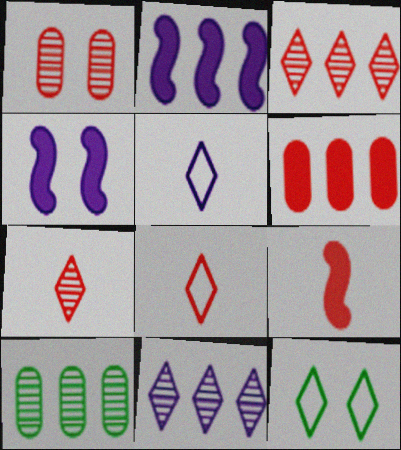[[1, 4, 12], 
[4, 8, 10]]